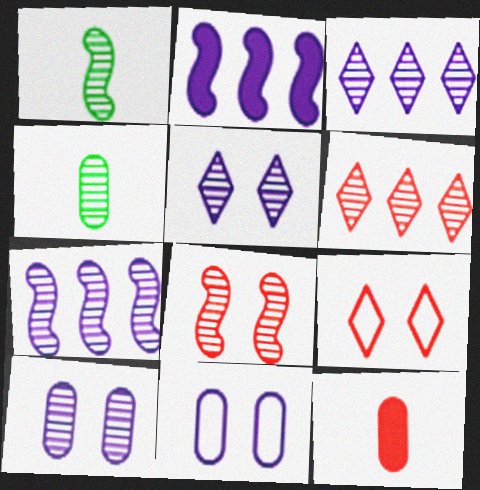[[1, 6, 10], 
[1, 7, 8], 
[2, 4, 9], 
[3, 4, 8]]